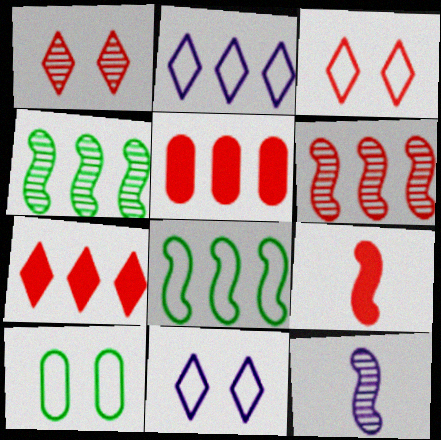[[2, 4, 5], 
[7, 10, 12]]